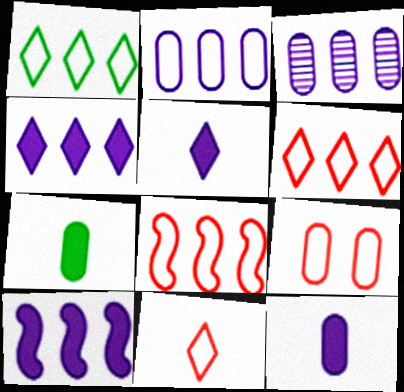[[1, 2, 8], 
[3, 7, 9], 
[8, 9, 11]]